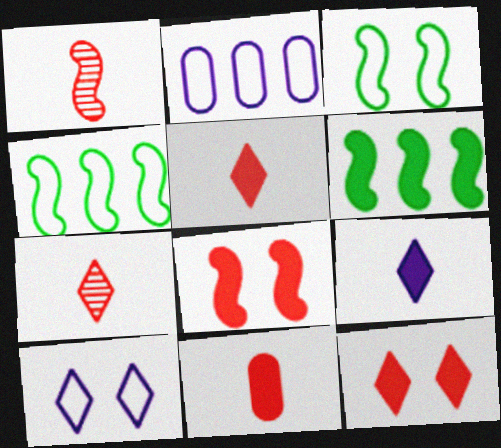[]